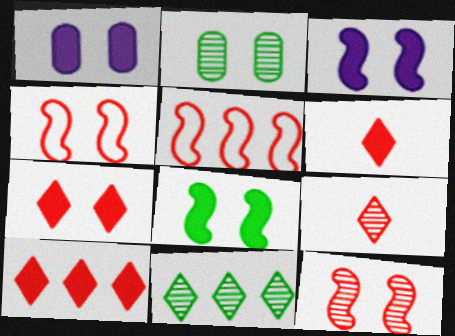[[1, 7, 8], 
[6, 7, 10]]